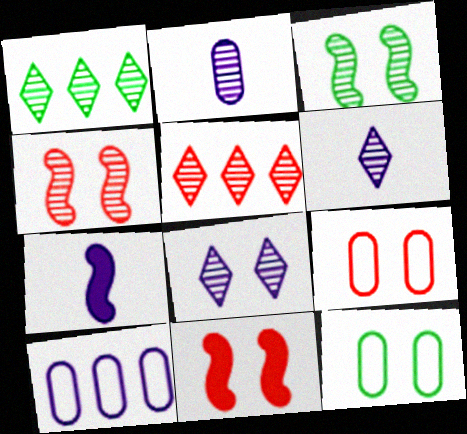[[1, 2, 4], 
[1, 7, 9], 
[2, 3, 5], 
[5, 7, 12], 
[7, 8, 10], 
[8, 11, 12]]